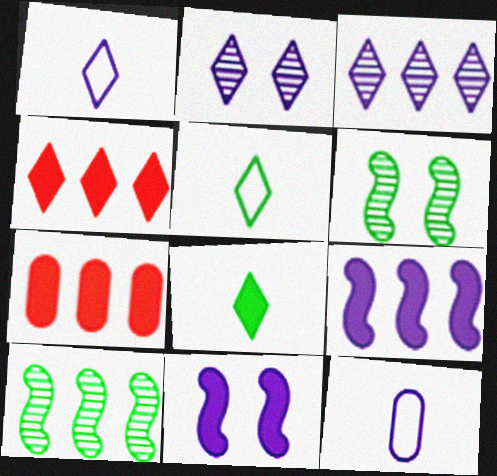[[1, 6, 7], 
[2, 4, 5], 
[2, 9, 12], 
[3, 11, 12], 
[4, 6, 12], 
[7, 8, 11]]